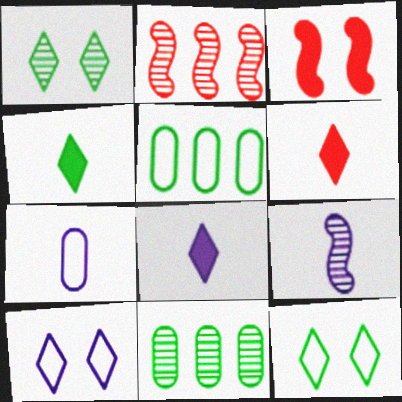[[4, 6, 8], 
[7, 8, 9]]